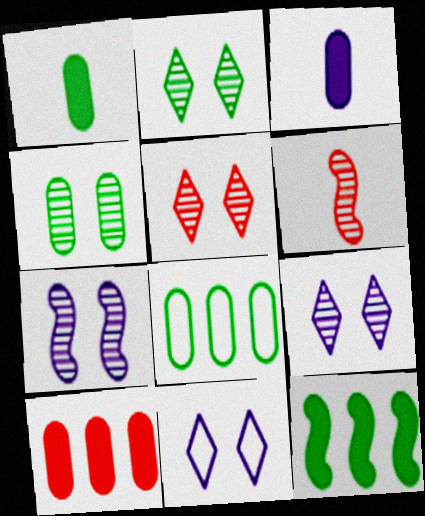[[1, 4, 8], 
[2, 5, 9], 
[4, 5, 7]]